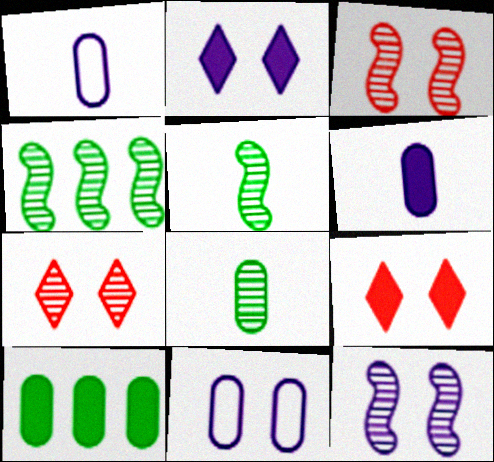[[1, 4, 9], 
[2, 11, 12]]